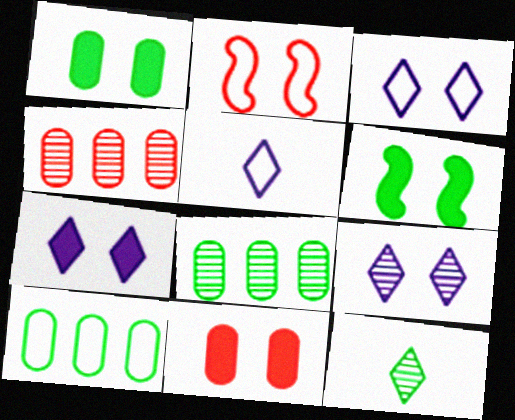[[1, 2, 9], 
[2, 5, 10], 
[3, 7, 9], 
[4, 5, 6], 
[6, 7, 11], 
[6, 10, 12]]